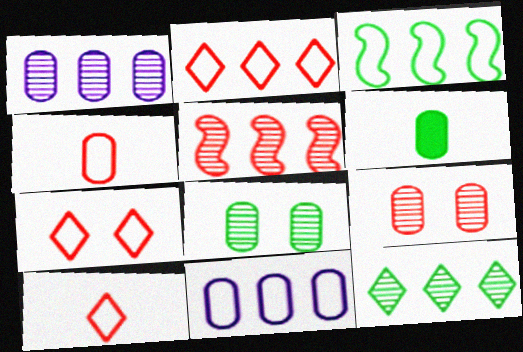[[1, 5, 12], 
[2, 3, 11], 
[2, 7, 10], 
[6, 9, 11]]